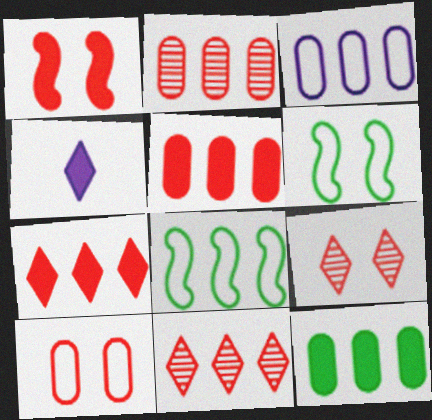[[1, 4, 12], 
[1, 9, 10], 
[2, 3, 12], 
[2, 4, 6]]